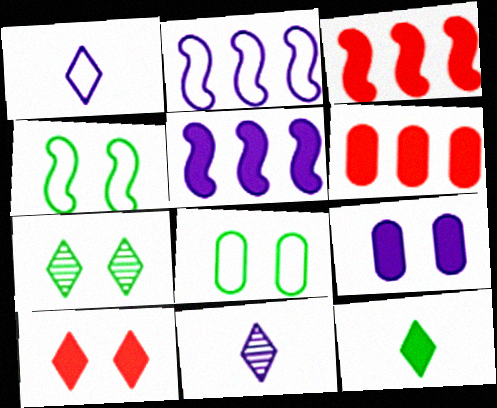[[2, 9, 11], 
[3, 8, 11], 
[3, 9, 12], 
[4, 6, 11]]